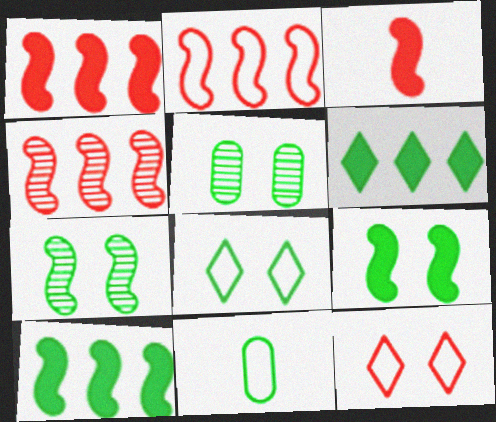[[1, 2, 4], 
[5, 8, 9], 
[6, 7, 11]]